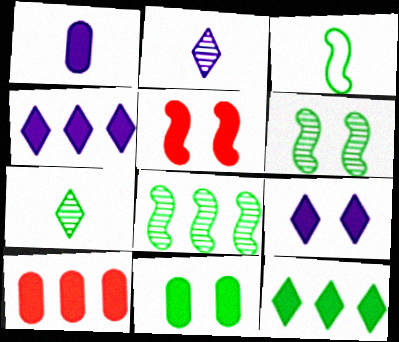[[1, 5, 12], 
[1, 10, 11], 
[5, 9, 11]]